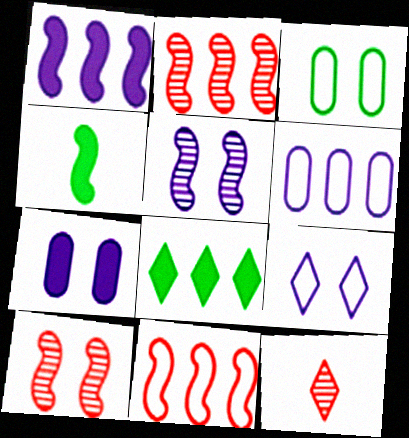[[1, 3, 12], 
[2, 6, 8], 
[4, 5, 11], 
[5, 7, 9], 
[8, 9, 12]]